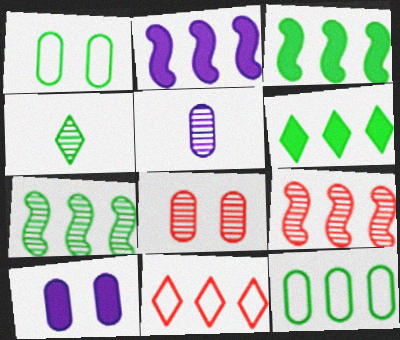[[1, 3, 4], 
[1, 8, 10], 
[6, 7, 12]]